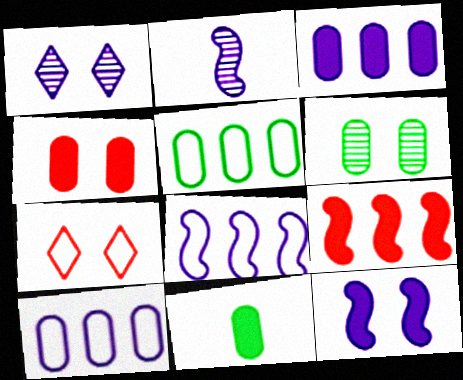[[2, 8, 12], 
[3, 4, 11], 
[5, 6, 11], 
[6, 7, 12]]